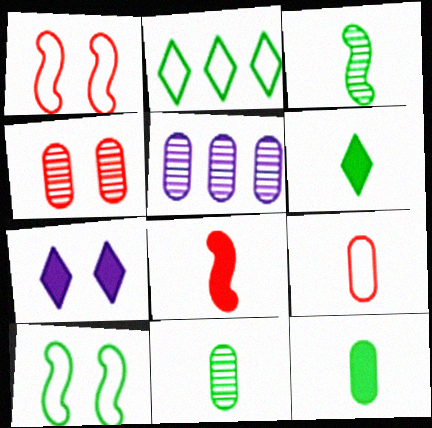[[1, 5, 6], 
[4, 5, 11], 
[4, 7, 10]]